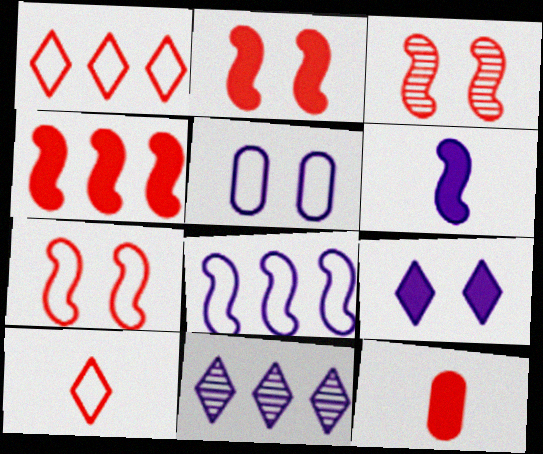[[1, 3, 12], 
[2, 3, 7], 
[5, 6, 11]]